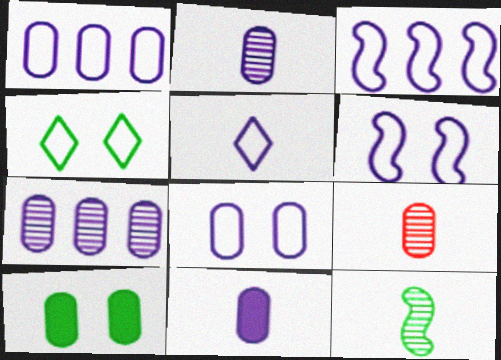[[1, 5, 6], 
[1, 9, 10], 
[3, 5, 8], 
[7, 8, 11]]